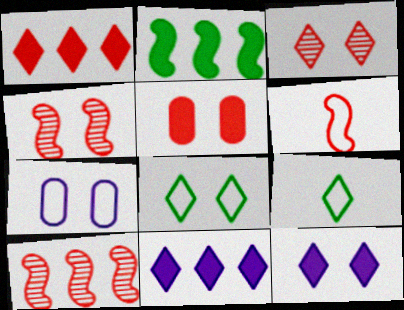[[3, 8, 12], 
[3, 9, 11]]